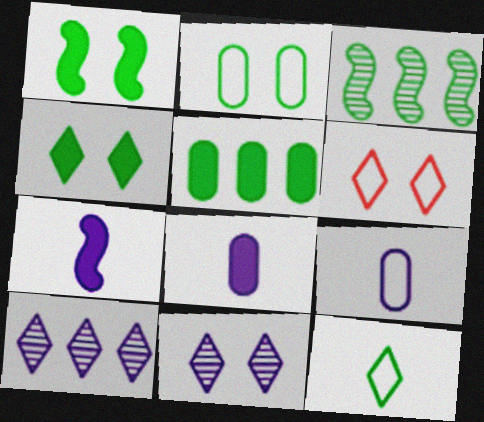[[3, 6, 8], 
[4, 6, 11]]